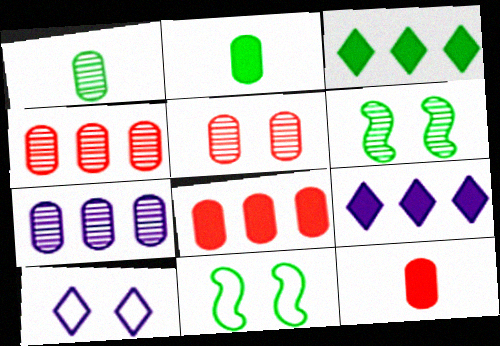[[1, 3, 11], 
[1, 5, 7]]